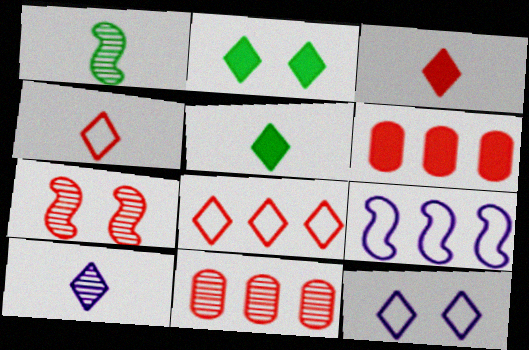[[1, 6, 12], 
[2, 8, 10], 
[4, 5, 10], 
[4, 6, 7]]